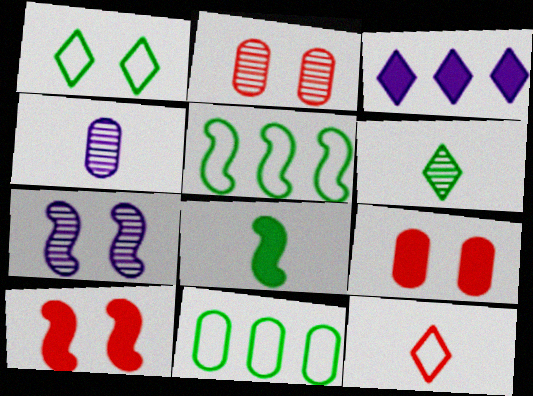[[1, 7, 9], 
[3, 8, 9], 
[4, 8, 12], 
[4, 9, 11]]